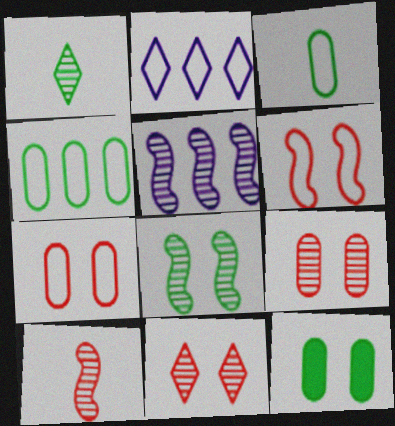[[1, 5, 9], 
[2, 3, 6], 
[2, 10, 12], 
[5, 8, 10]]